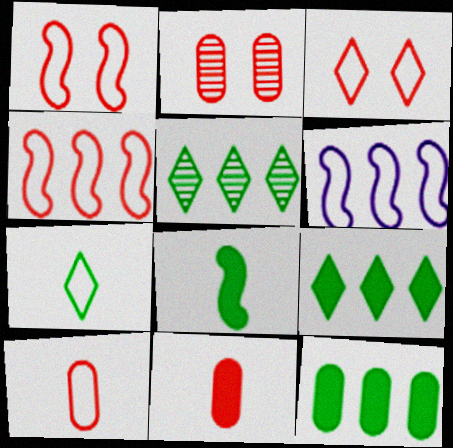[[3, 4, 10]]